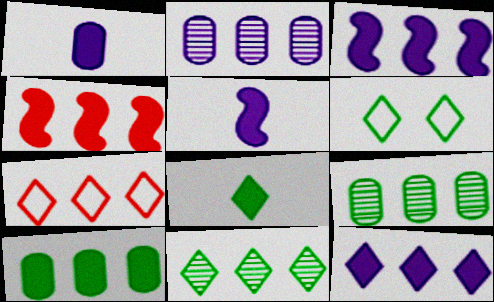[[3, 7, 9], 
[4, 10, 12], 
[6, 8, 11], 
[7, 11, 12]]